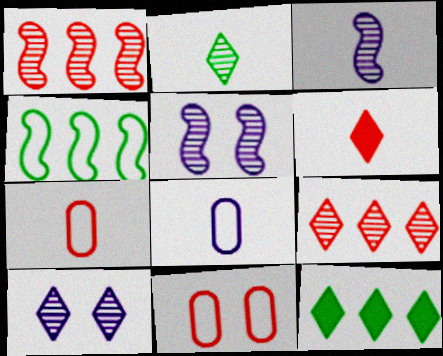[[1, 6, 11], 
[2, 9, 10], 
[3, 11, 12], 
[5, 7, 12]]